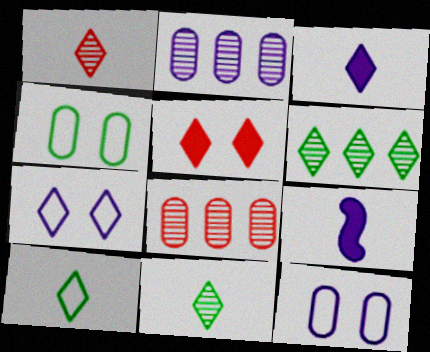[[1, 3, 10], 
[2, 7, 9]]